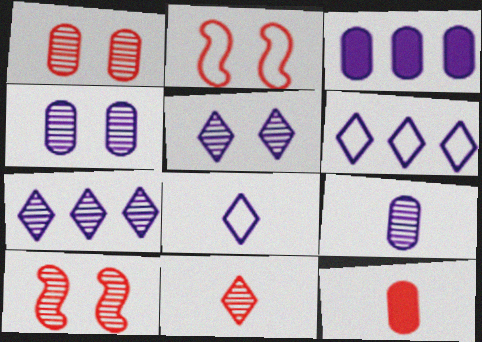[]